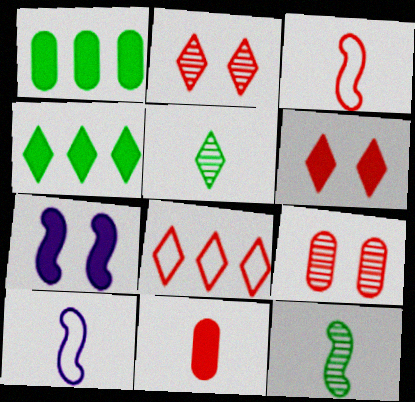[[1, 2, 10], 
[4, 7, 11], 
[4, 9, 10], 
[5, 10, 11]]